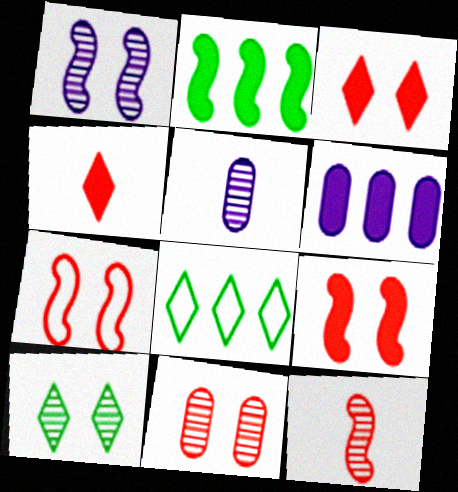[[1, 10, 11], 
[3, 7, 11], 
[5, 8, 9]]